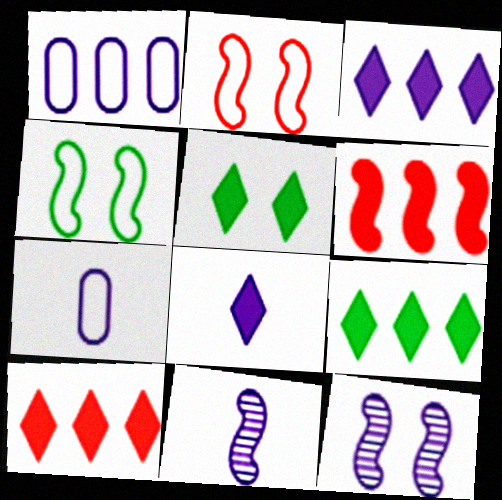[[1, 8, 12], 
[3, 7, 12], 
[3, 9, 10], 
[4, 6, 11], 
[5, 8, 10], 
[7, 8, 11]]